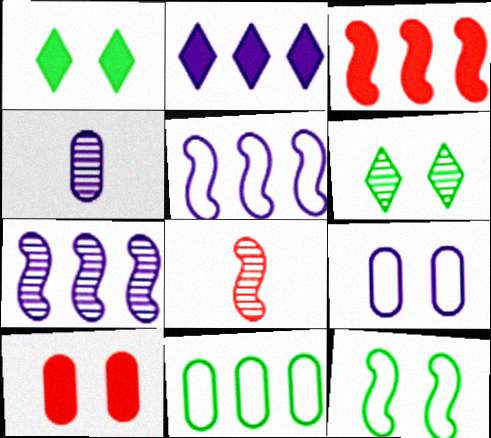[[4, 10, 11]]